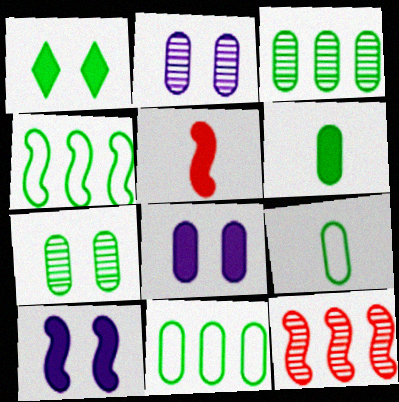[[6, 7, 11]]